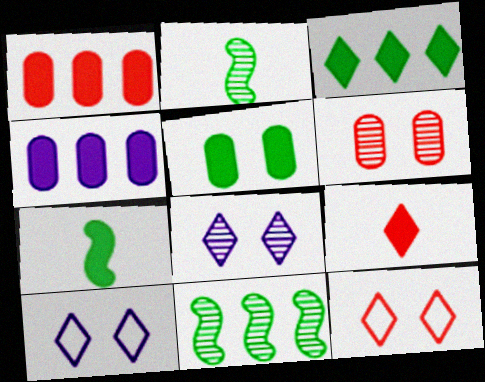[[1, 2, 10], 
[2, 4, 12], 
[3, 5, 7]]